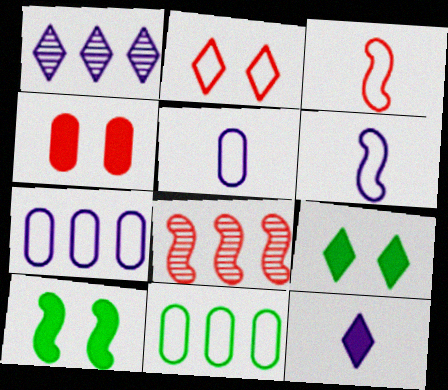[[2, 6, 11], 
[5, 8, 9], 
[6, 8, 10]]